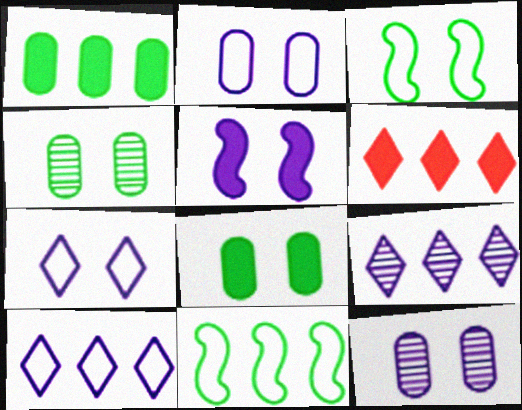[[5, 7, 12]]